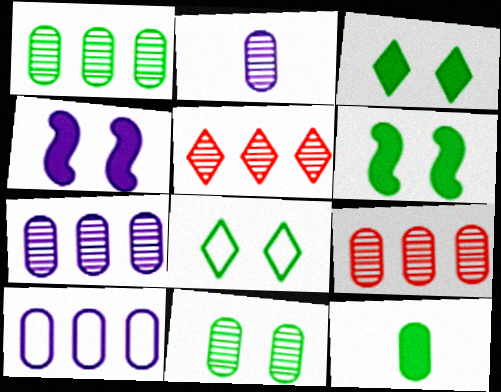[[1, 7, 9], 
[2, 9, 11], 
[6, 8, 11]]